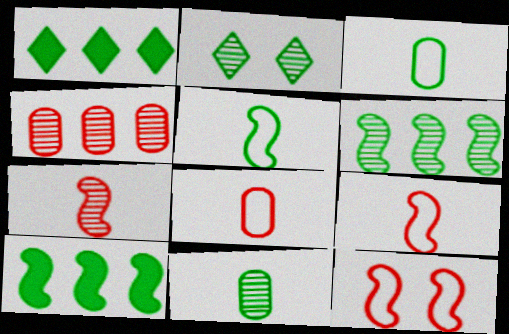[[2, 3, 10], 
[2, 6, 11]]